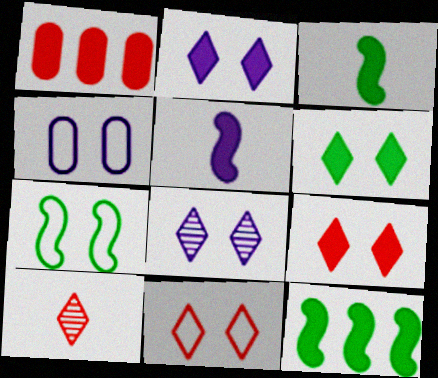[[1, 2, 3], 
[1, 5, 6], 
[2, 6, 9], 
[4, 7, 11], 
[4, 10, 12], 
[6, 8, 11]]